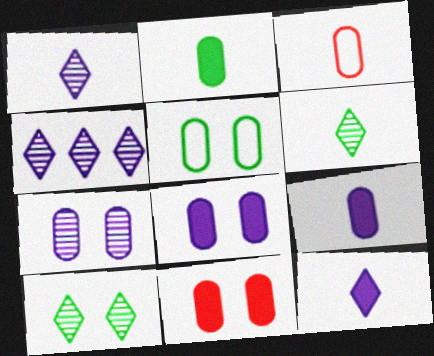[[5, 7, 11]]